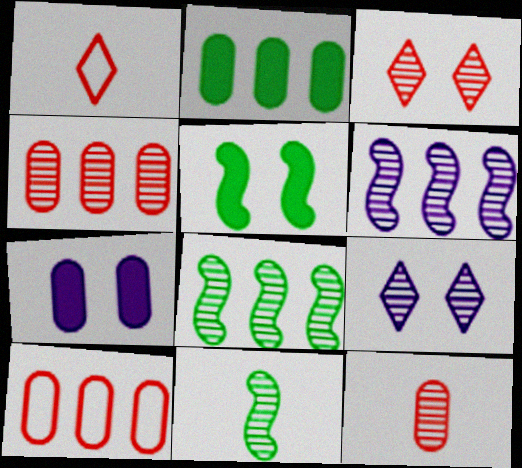[[1, 7, 8], 
[4, 9, 11], 
[8, 9, 12]]